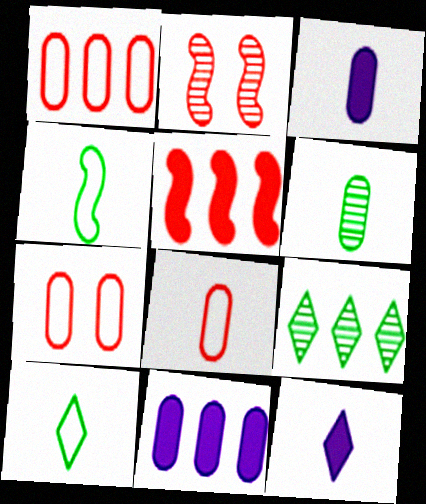[[1, 7, 8], 
[2, 10, 11], 
[3, 6, 8], 
[6, 7, 11]]